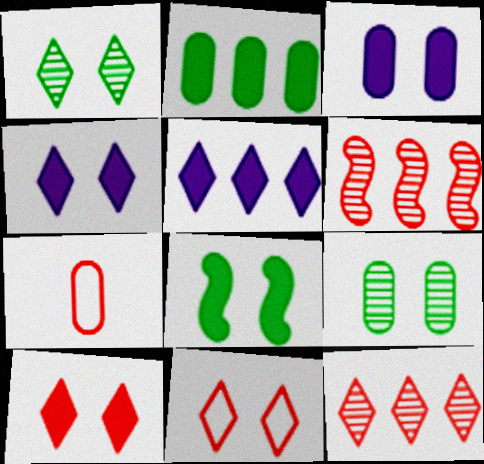[[1, 4, 11], 
[3, 8, 10], 
[6, 7, 10]]